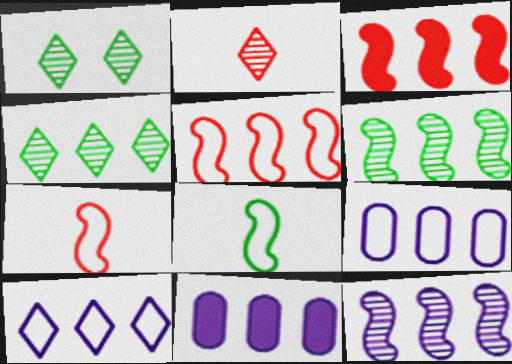[[1, 7, 11], 
[3, 4, 9], 
[4, 5, 11], 
[10, 11, 12]]